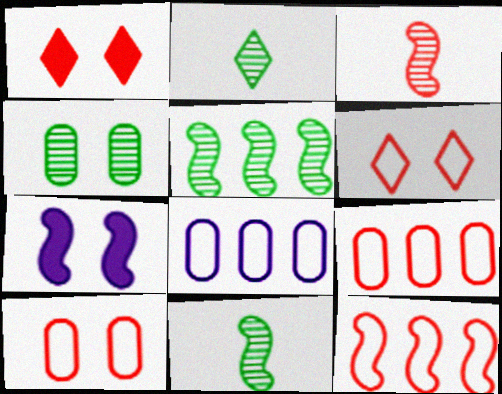[[1, 3, 9], 
[1, 8, 11], 
[2, 4, 5], 
[2, 7, 9], 
[4, 6, 7], 
[7, 11, 12]]